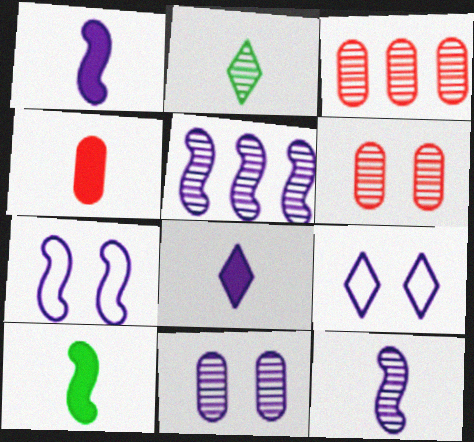[[1, 5, 7], 
[2, 5, 6], 
[3, 9, 10], 
[4, 8, 10]]